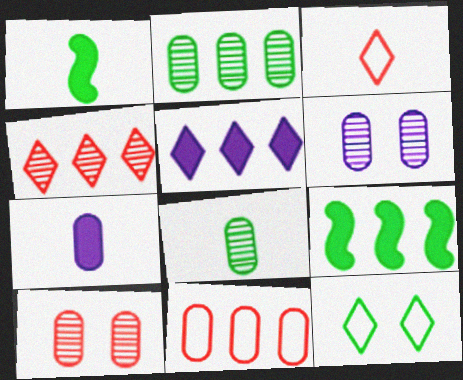[[1, 2, 12], 
[3, 6, 9], 
[8, 9, 12]]